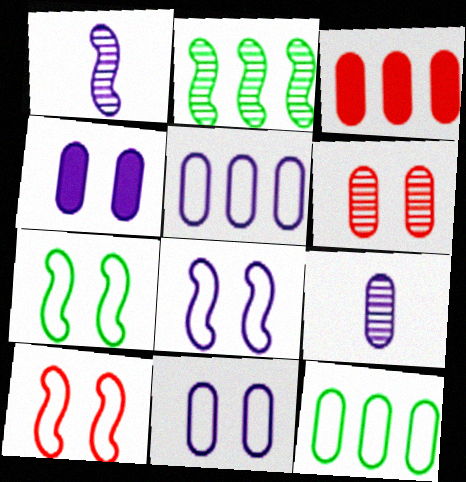[[4, 5, 9], 
[7, 8, 10]]